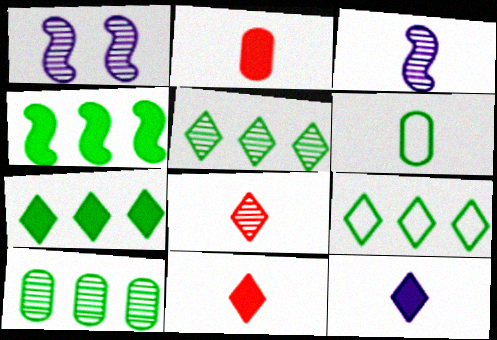[[1, 2, 9], 
[1, 8, 10], 
[3, 6, 11], 
[4, 9, 10], 
[5, 7, 9]]